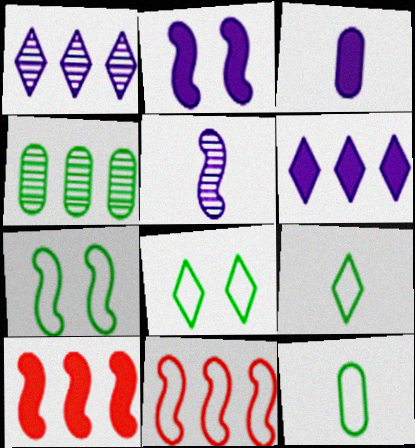[[2, 3, 6], 
[4, 6, 11], 
[5, 7, 10]]